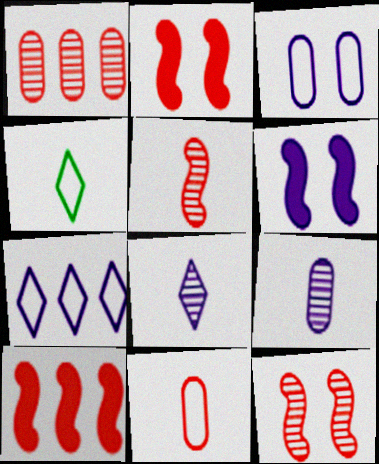[[1, 4, 6], 
[6, 7, 9]]